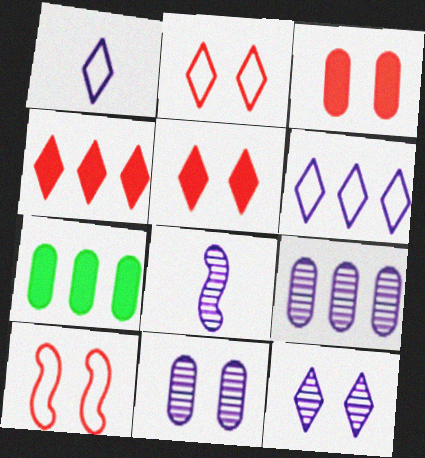[[2, 7, 8], 
[8, 9, 12]]